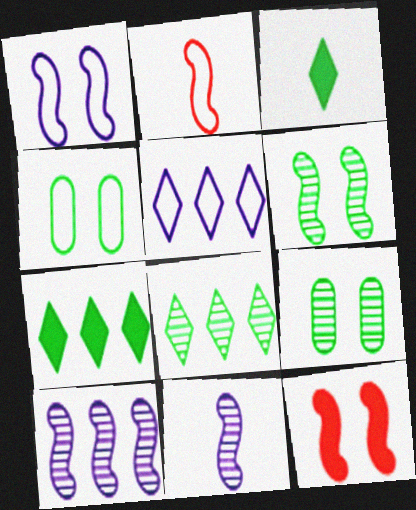[[1, 6, 12], 
[2, 4, 5]]